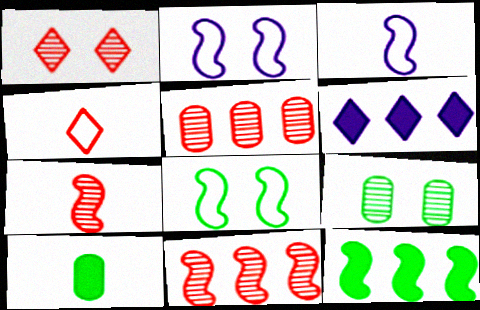[[1, 5, 7], 
[2, 7, 12]]